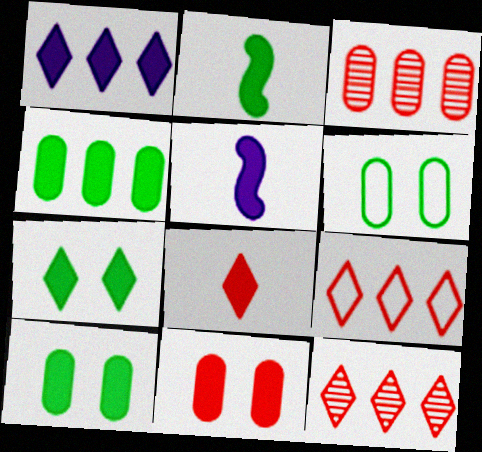[[1, 2, 11], 
[1, 7, 8], 
[2, 4, 7], 
[5, 6, 12]]